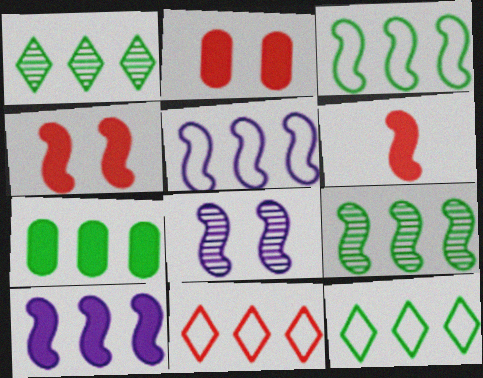[[1, 3, 7], 
[3, 6, 8], 
[7, 9, 12]]